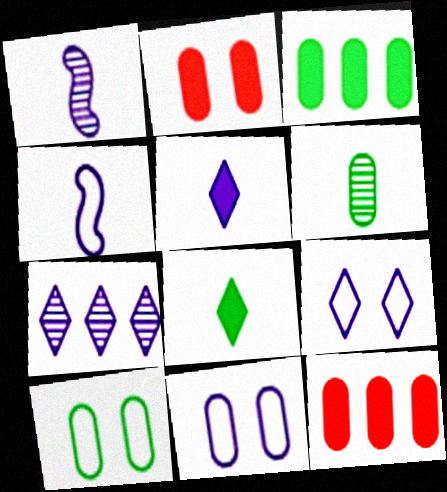[[3, 6, 10], 
[5, 7, 9], 
[6, 11, 12]]